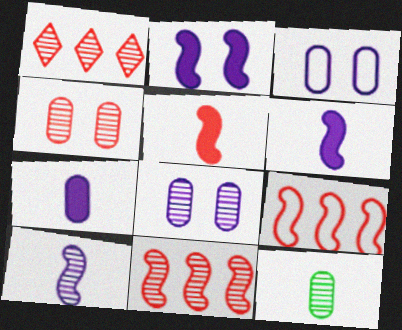[]